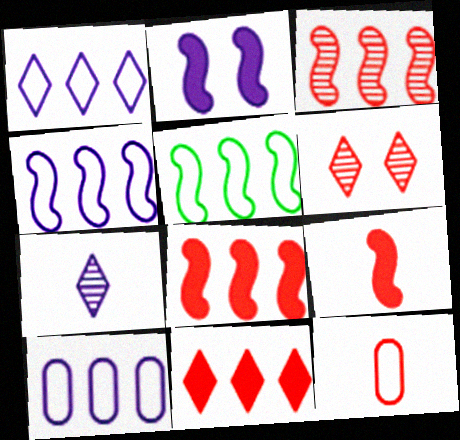[[1, 4, 10], 
[2, 7, 10], 
[6, 8, 12]]